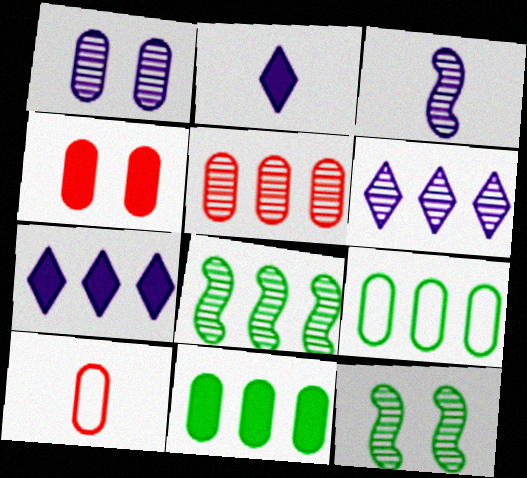[[1, 3, 6], 
[1, 10, 11], 
[4, 5, 10], 
[5, 6, 8], 
[7, 10, 12]]